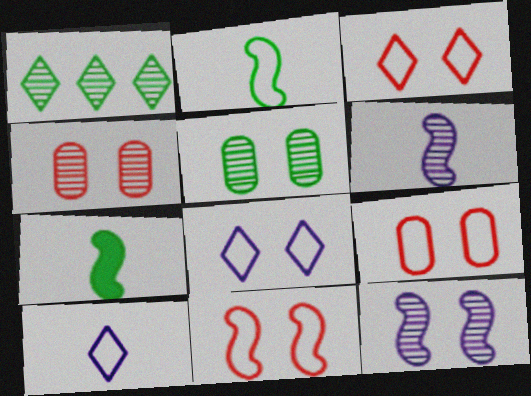[[1, 4, 6], 
[3, 9, 11]]